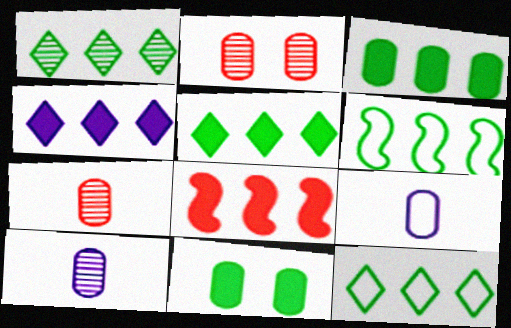[[1, 3, 6], 
[1, 5, 12], 
[2, 3, 9], 
[3, 4, 8]]